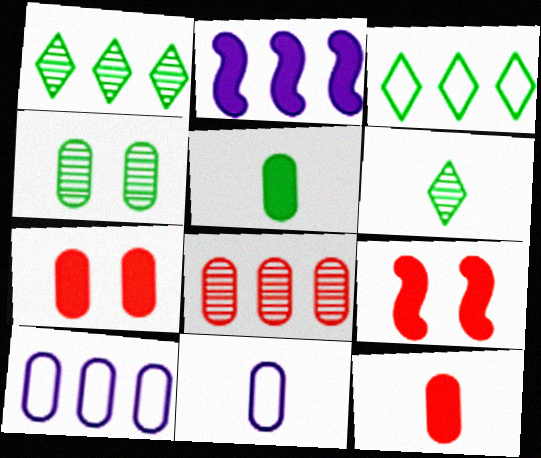[[1, 9, 11], 
[2, 3, 8], 
[4, 10, 12], 
[6, 9, 10]]